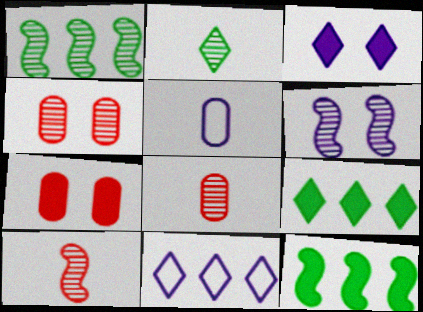[[1, 6, 10]]